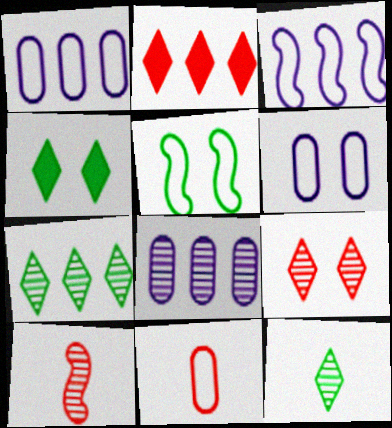[[1, 4, 10]]